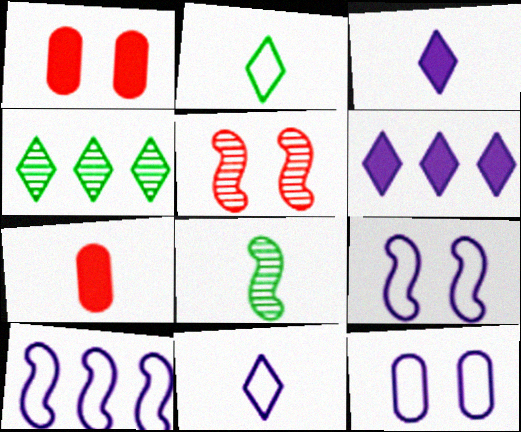[[4, 7, 9], 
[7, 8, 11], 
[10, 11, 12]]